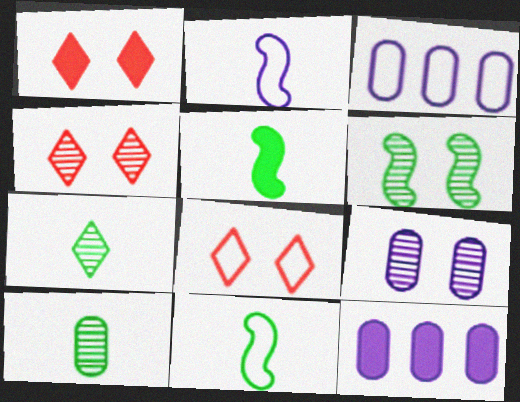[[1, 4, 8], 
[1, 5, 12], 
[3, 4, 5], 
[3, 8, 11], 
[4, 6, 9], 
[4, 11, 12]]